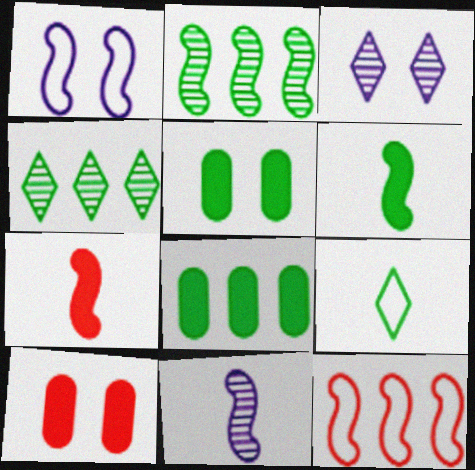[[1, 2, 7], 
[2, 5, 9]]